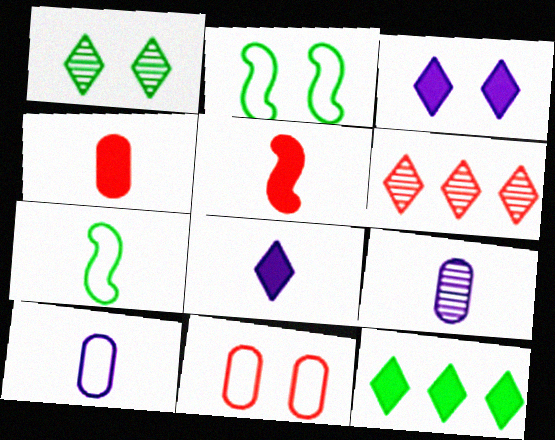[[5, 6, 11]]